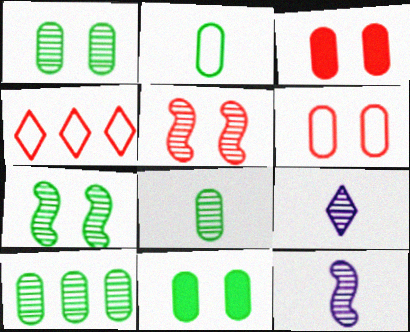[[1, 8, 10], 
[2, 10, 11], 
[4, 11, 12], 
[5, 9, 10]]